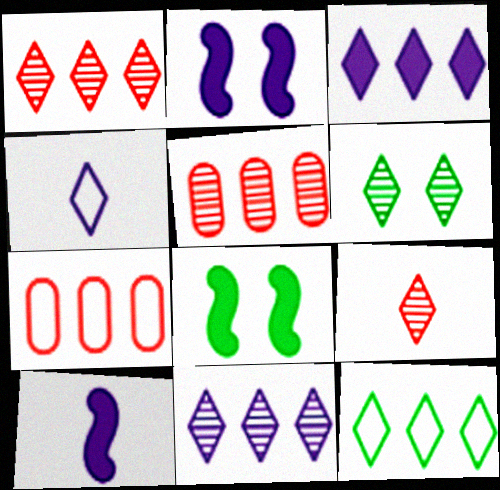[[1, 3, 12], 
[4, 5, 8], 
[6, 7, 10], 
[6, 9, 11]]